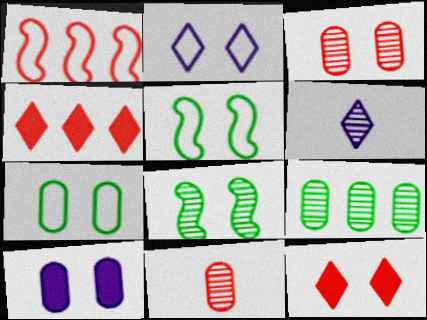[[1, 11, 12], 
[3, 7, 10]]